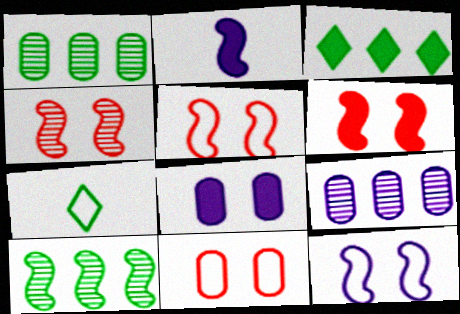[[2, 5, 10], 
[4, 5, 6], 
[6, 7, 9]]